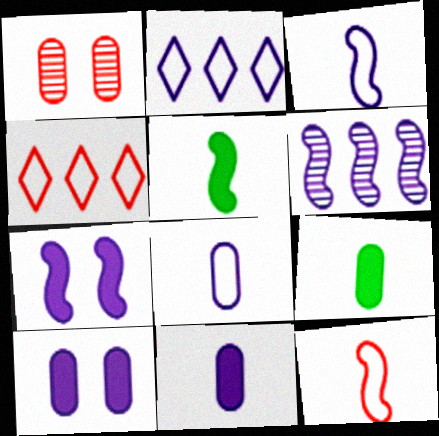[[1, 2, 5], 
[3, 6, 7]]